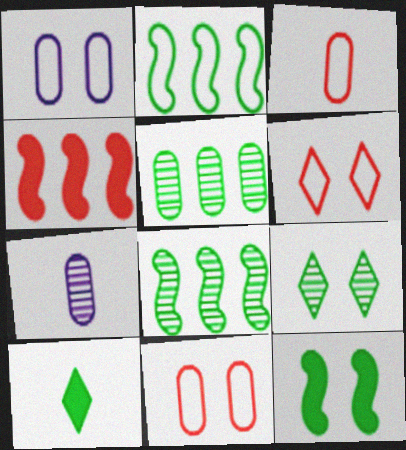[]